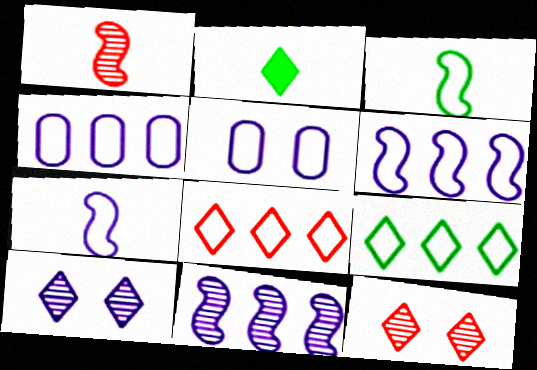[[2, 8, 10], 
[3, 5, 8]]